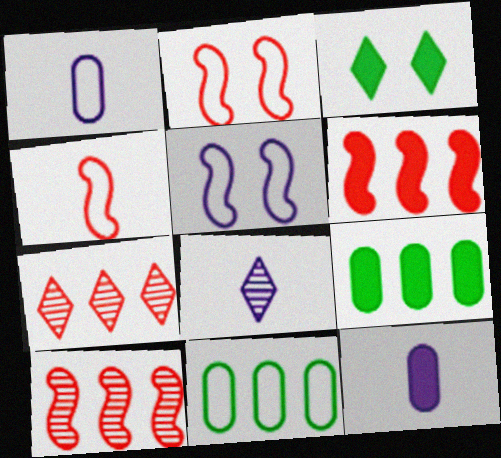[[1, 3, 10], 
[2, 8, 9], 
[3, 6, 12]]